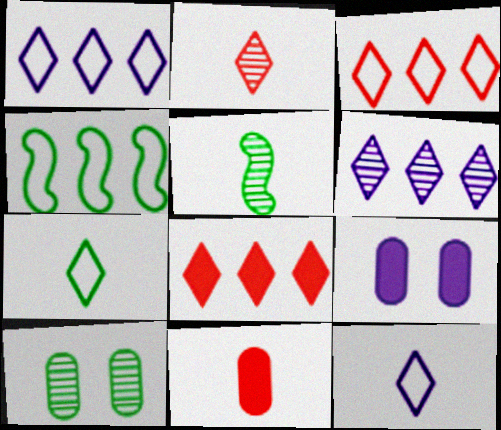[[2, 4, 9], 
[3, 5, 9], 
[5, 11, 12]]